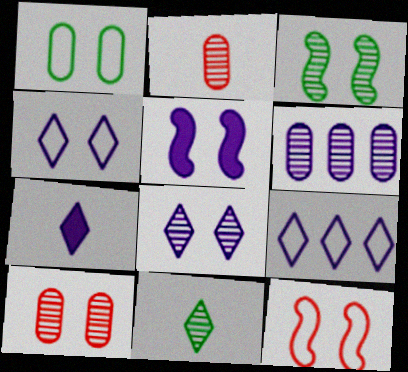[[1, 4, 12], 
[3, 5, 12], 
[3, 8, 10], 
[7, 8, 9]]